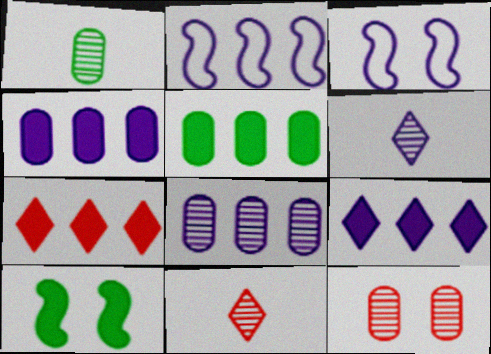[[1, 3, 7], 
[1, 8, 12], 
[2, 8, 9], 
[3, 4, 6], 
[3, 5, 11]]